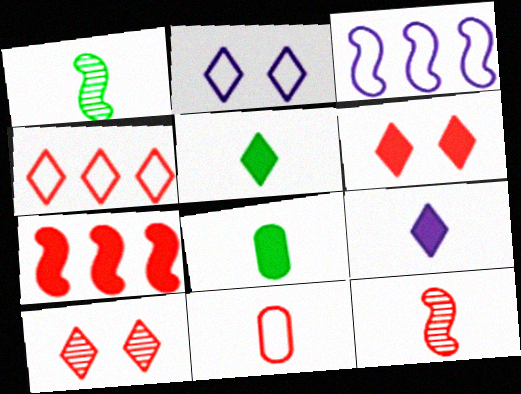[[1, 9, 11], 
[3, 8, 10], 
[7, 10, 11]]